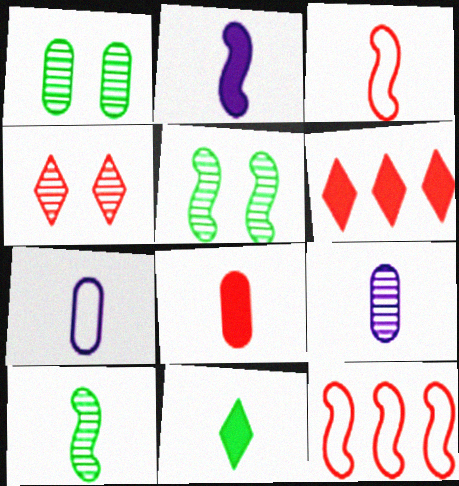[[2, 3, 10], 
[2, 5, 12], 
[2, 8, 11], 
[3, 9, 11], 
[4, 8, 12], 
[5, 6, 7]]